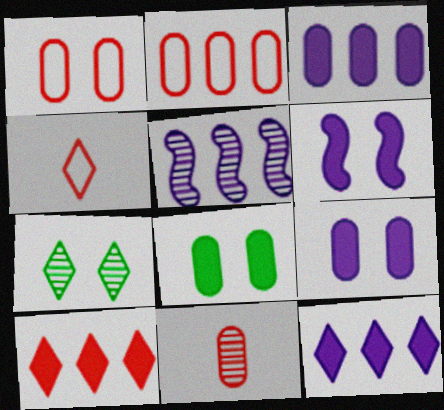[[1, 6, 7], 
[4, 5, 8], 
[4, 7, 12], 
[5, 7, 11]]